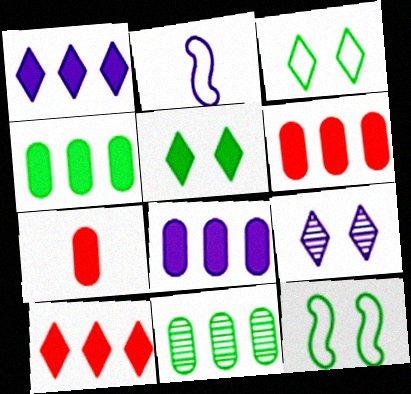[[2, 8, 9], 
[4, 6, 8]]